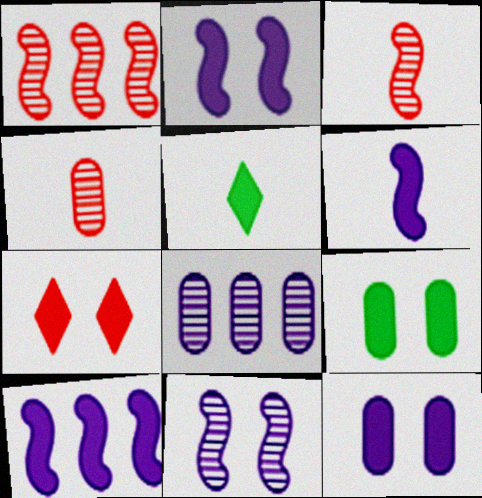[[2, 6, 10], 
[2, 7, 9]]